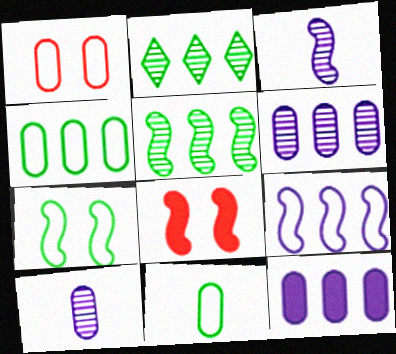[]